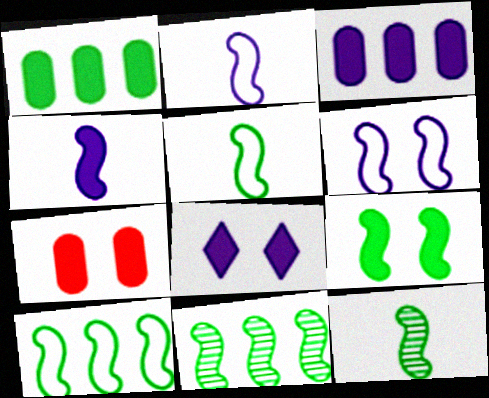[[3, 4, 8], 
[5, 9, 11], 
[7, 8, 9], 
[9, 10, 12]]